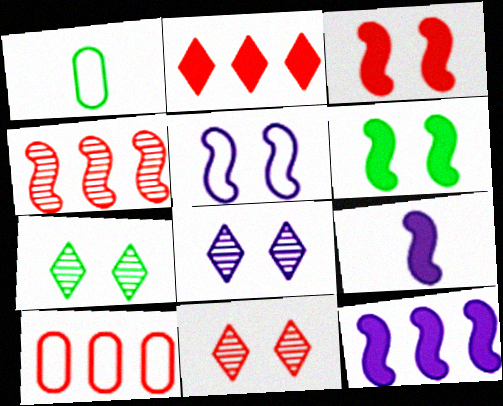[[1, 11, 12], 
[2, 4, 10], 
[7, 8, 11], 
[7, 9, 10]]